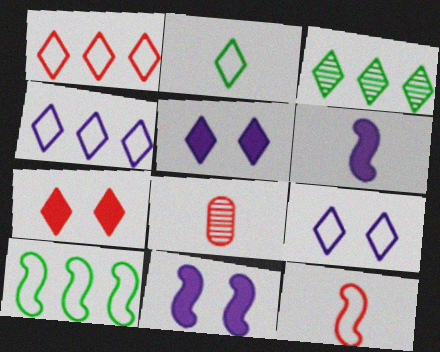[[1, 2, 9], 
[2, 6, 8], 
[5, 8, 10]]